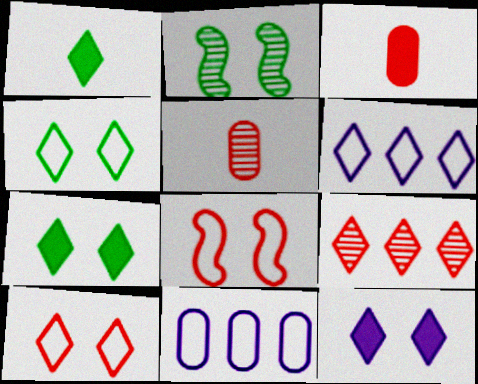[[2, 3, 6], 
[3, 8, 9]]